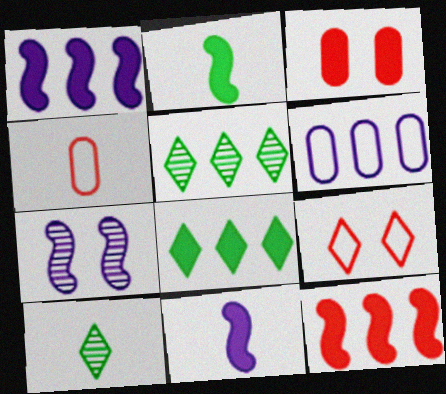[[3, 8, 11], 
[4, 7, 8], 
[4, 10, 11], 
[5, 6, 12]]